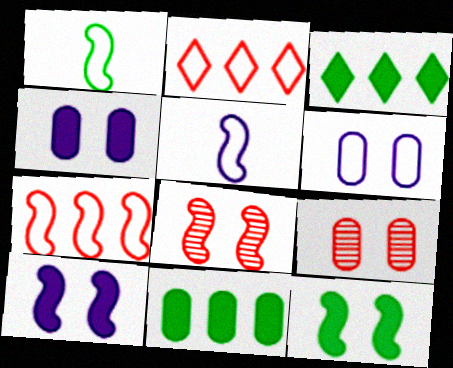[[1, 2, 6], 
[3, 5, 9]]